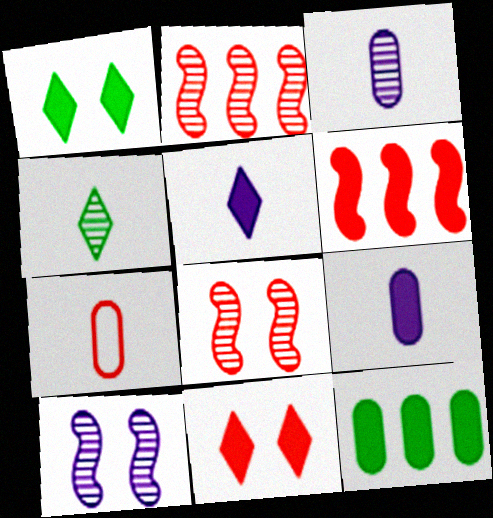[[1, 6, 9], 
[2, 7, 11]]